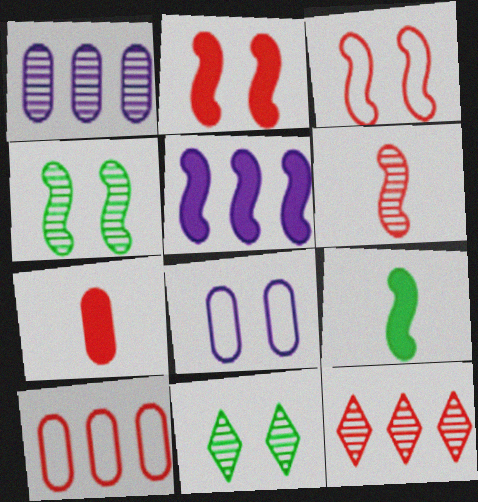[[1, 6, 11], 
[2, 5, 9], 
[2, 8, 11], 
[3, 7, 12], 
[8, 9, 12]]